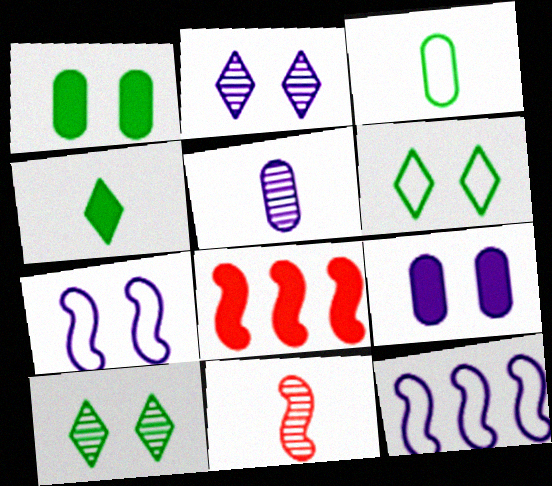[[2, 3, 8], 
[2, 7, 9], 
[4, 8, 9], 
[5, 6, 8]]